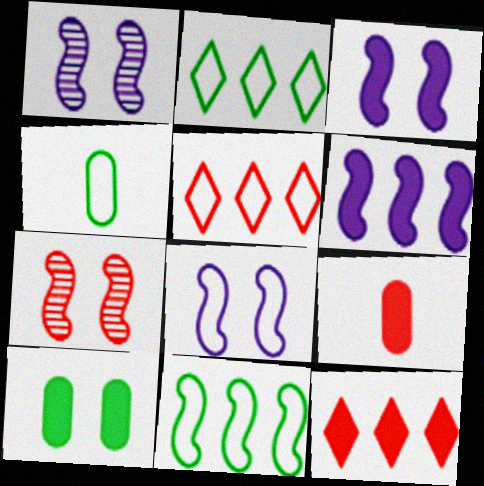[[1, 2, 9], 
[1, 3, 8], 
[1, 4, 12], 
[4, 5, 8], 
[5, 7, 9]]